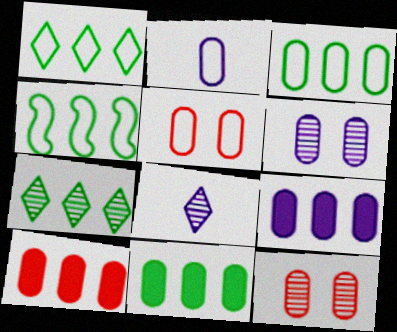[[1, 3, 4], 
[2, 3, 5], 
[2, 6, 9], 
[2, 11, 12], 
[4, 7, 11], 
[9, 10, 11]]